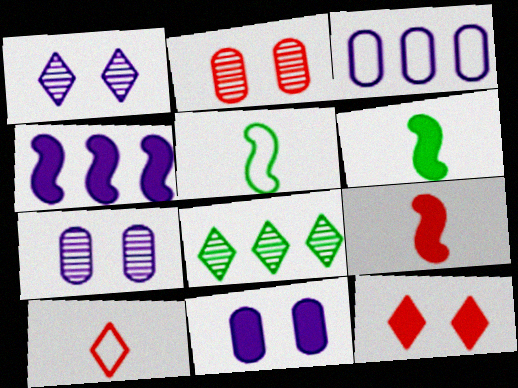[]